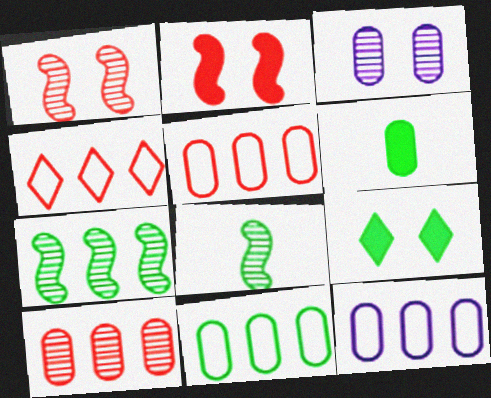[[3, 5, 6], 
[5, 11, 12], 
[8, 9, 11]]